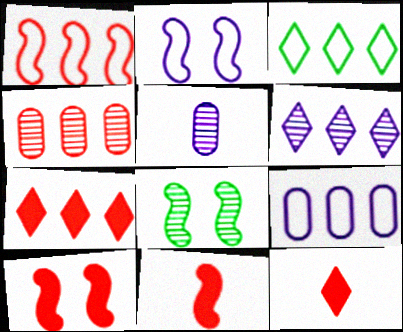[[1, 3, 9], 
[1, 4, 7], 
[2, 8, 10], 
[3, 5, 10], 
[3, 6, 7], 
[8, 9, 12]]